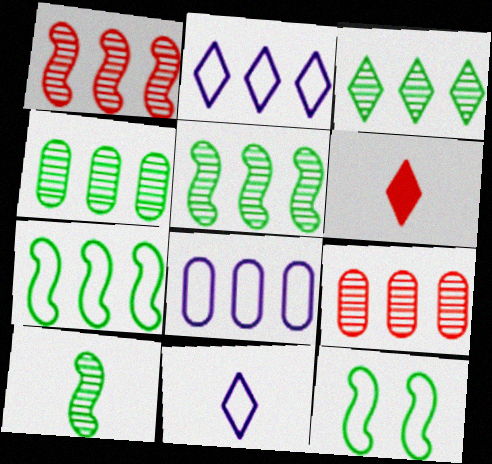[[3, 4, 5]]